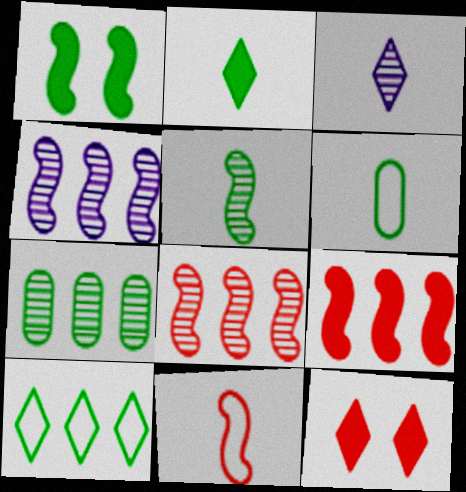[[1, 4, 11], 
[2, 5, 6], 
[3, 10, 12], 
[4, 6, 12]]